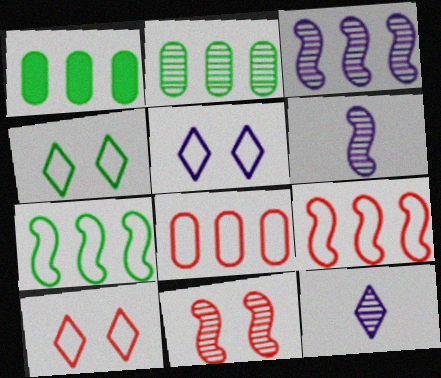[[1, 6, 10], 
[2, 11, 12], 
[4, 5, 10]]